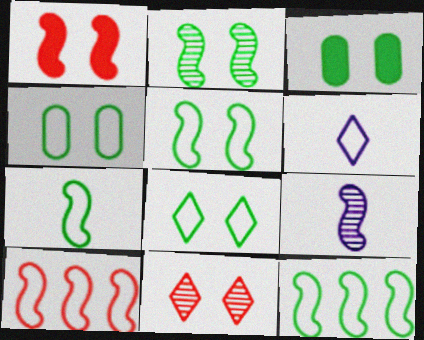[[1, 9, 12], 
[2, 3, 8], 
[4, 5, 8], 
[4, 6, 10], 
[5, 7, 12]]